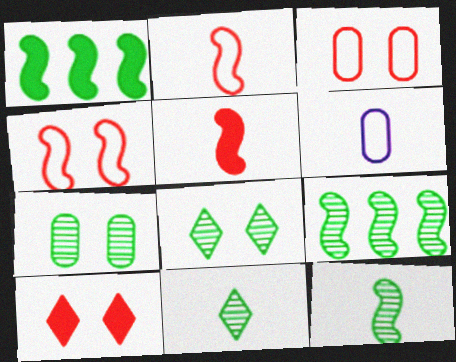[[5, 6, 11], 
[6, 9, 10], 
[7, 9, 11]]